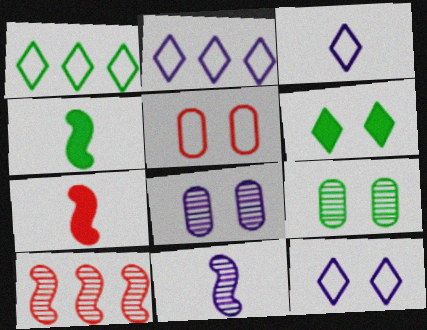[[1, 4, 9], 
[1, 7, 8], 
[2, 3, 12], 
[2, 7, 9]]